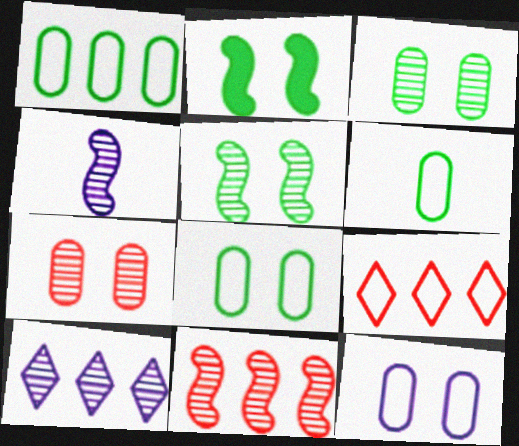[[1, 6, 8], 
[4, 5, 11]]